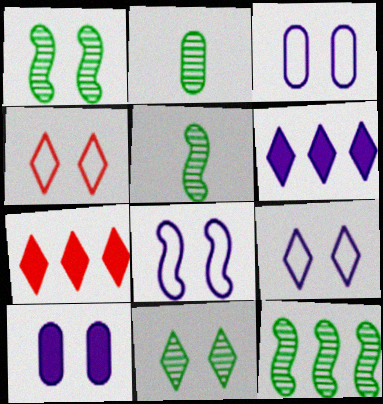[[1, 4, 10], 
[1, 5, 12], 
[2, 7, 8], 
[2, 11, 12], 
[3, 5, 7], 
[3, 8, 9]]